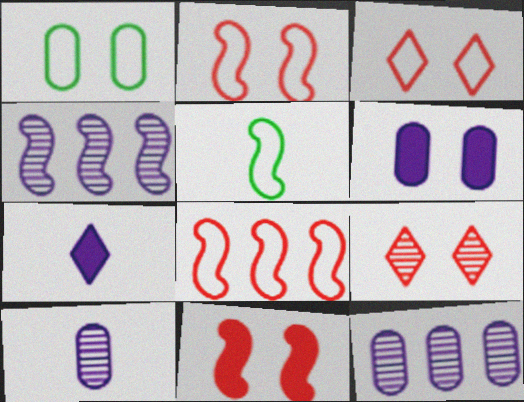[[4, 5, 11]]